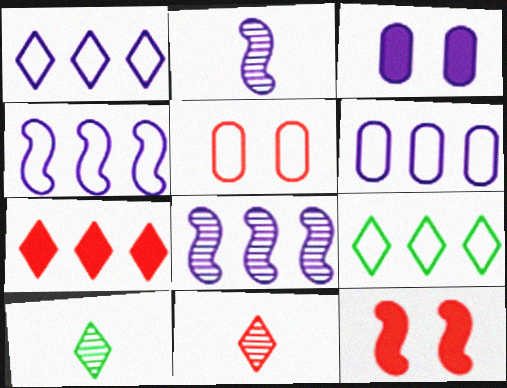[[1, 2, 3], 
[1, 4, 6], 
[6, 10, 12]]